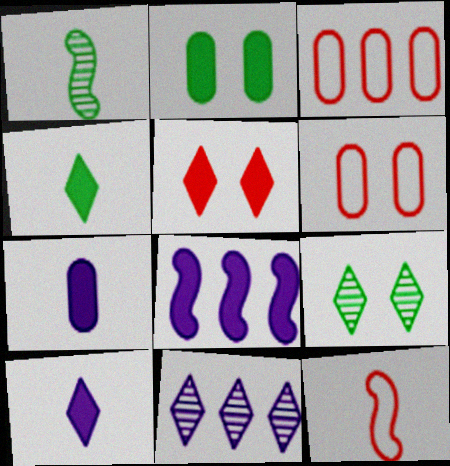[[2, 11, 12]]